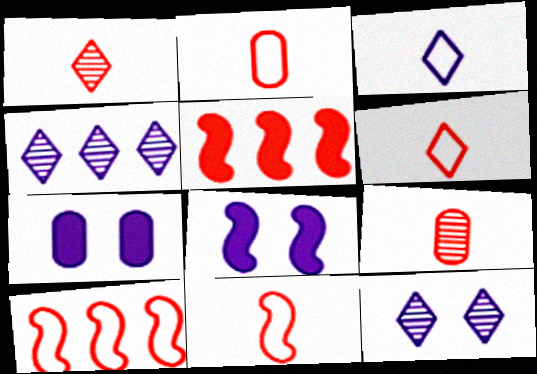[[2, 6, 11]]